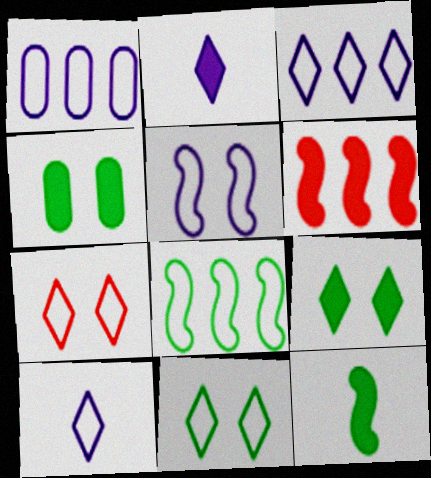[[1, 5, 10], 
[2, 4, 6]]